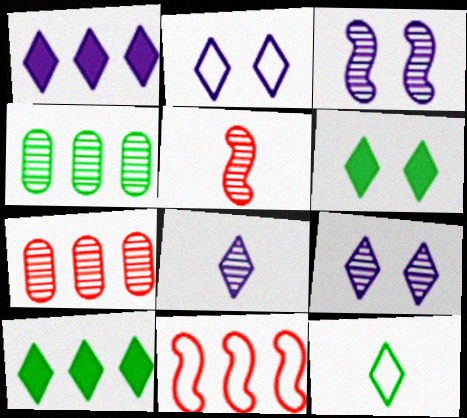[[1, 2, 8], 
[1, 4, 11], 
[4, 5, 9]]